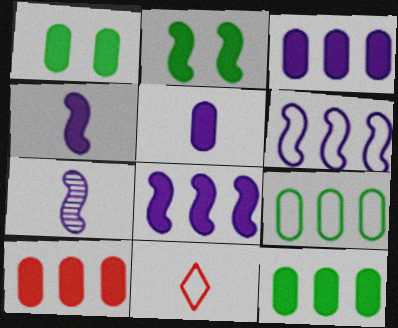[[1, 5, 10], 
[3, 10, 12]]